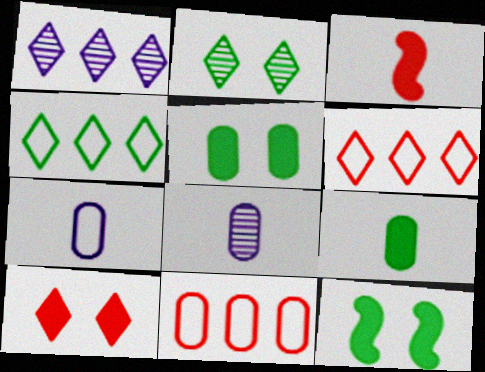[[5, 8, 11], 
[6, 8, 12]]